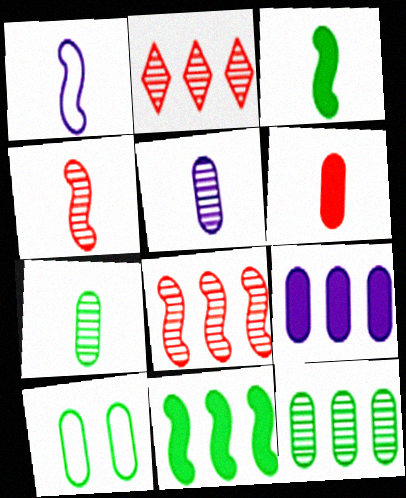[[1, 3, 4]]